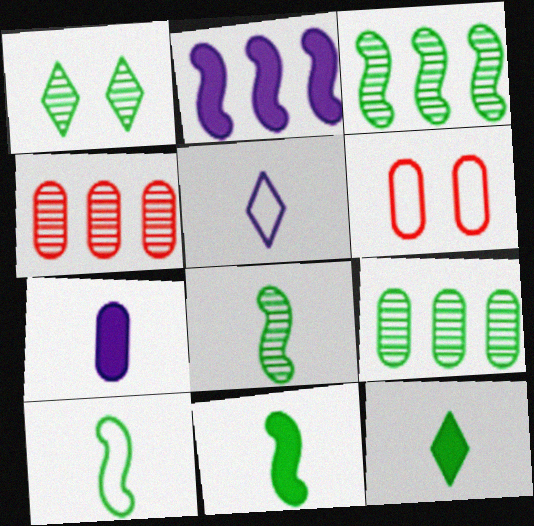[[1, 8, 9], 
[6, 7, 9], 
[8, 10, 11]]